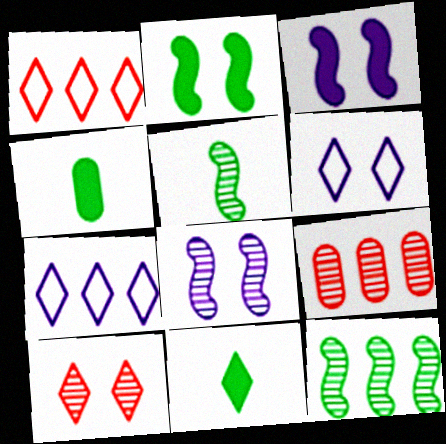[[1, 4, 8], 
[7, 10, 11]]